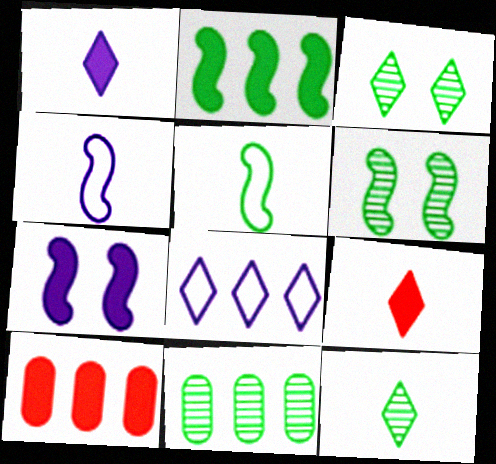[[2, 5, 6], 
[3, 4, 10], 
[3, 8, 9], 
[6, 11, 12]]